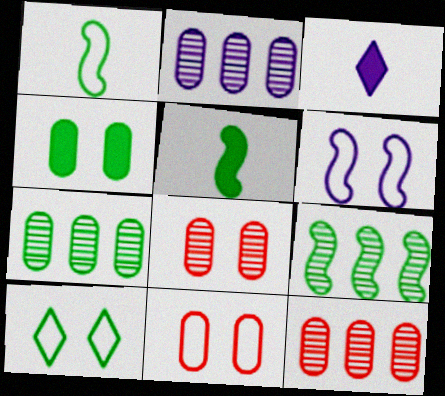[[2, 3, 6], 
[2, 7, 12], 
[3, 9, 11], 
[5, 7, 10], 
[6, 10, 11]]